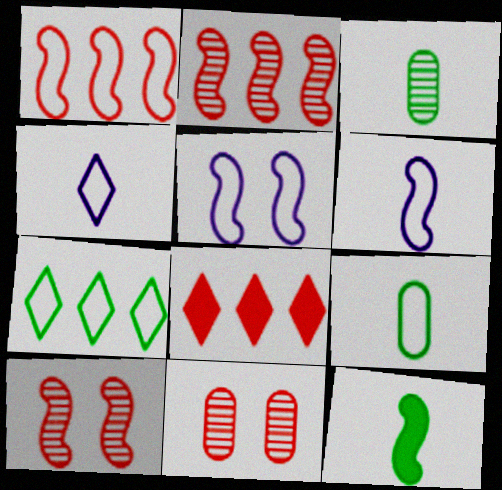[[2, 5, 12], 
[3, 5, 8]]